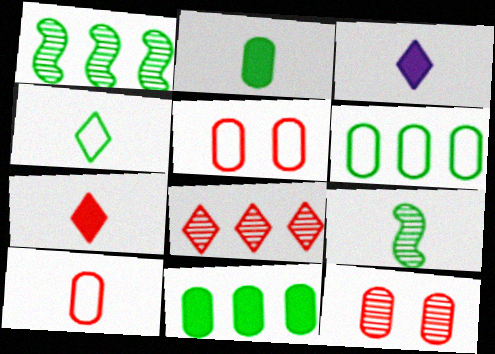[[1, 3, 5], 
[2, 4, 9], 
[3, 9, 10]]